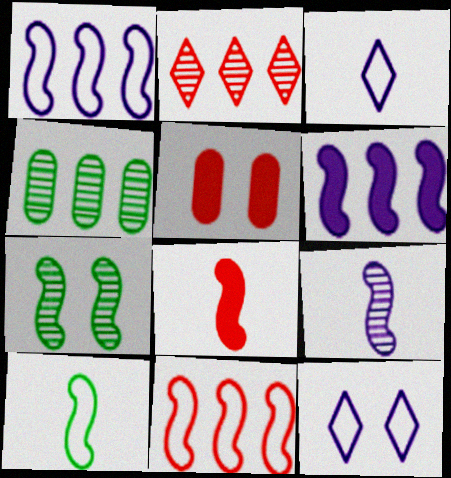[[1, 7, 8], 
[4, 8, 12], 
[5, 7, 12], 
[8, 9, 10]]